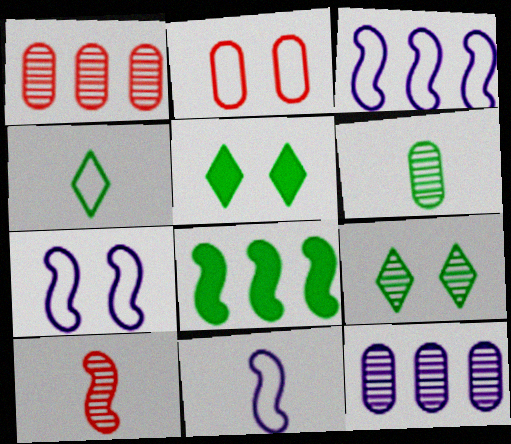[[1, 5, 11], 
[2, 3, 4], 
[3, 7, 11], 
[7, 8, 10], 
[9, 10, 12]]